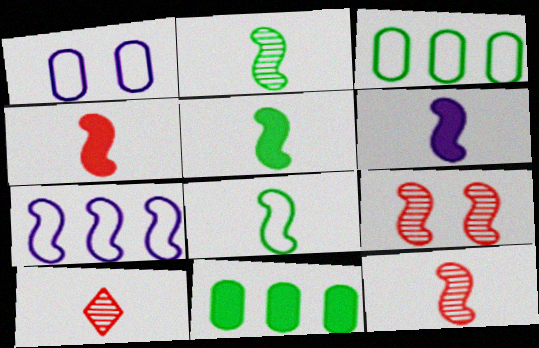[[2, 5, 8], 
[4, 5, 6], 
[5, 7, 9], 
[6, 8, 12]]